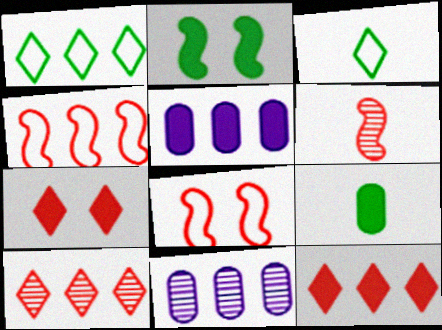[]